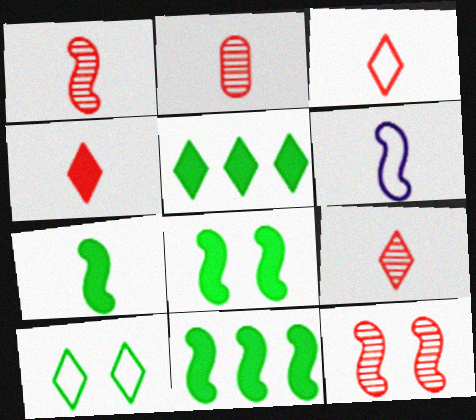[[1, 2, 9], 
[1, 6, 7], 
[3, 4, 9], 
[6, 11, 12], 
[7, 8, 11]]